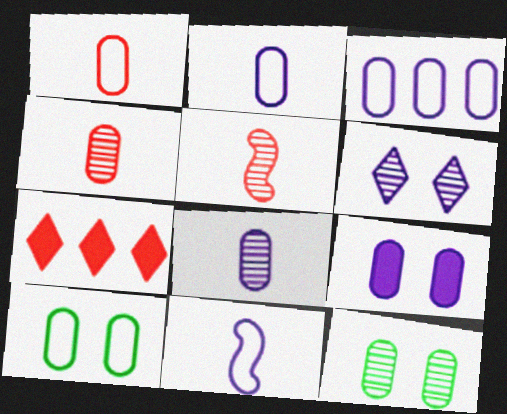[[1, 3, 10], 
[3, 8, 9], 
[7, 11, 12]]